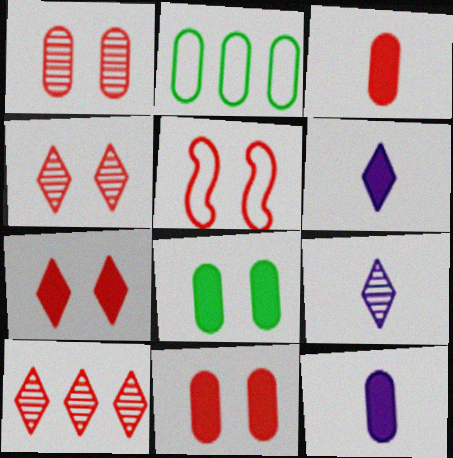[[1, 2, 12], 
[1, 5, 7], 
[3, 5, 10], 
[4, 5, 11]]